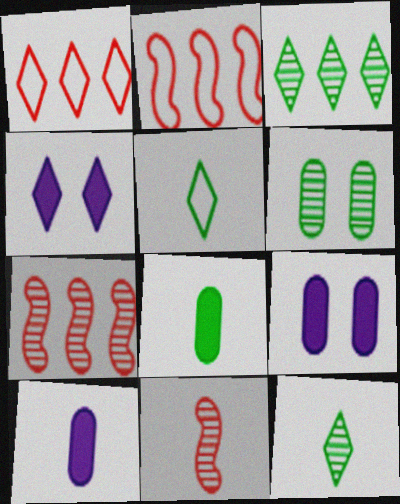[[1, 4, 12], 
[2, 9, 12], 
[5, 7, 9], 
[5, 10, 11]]